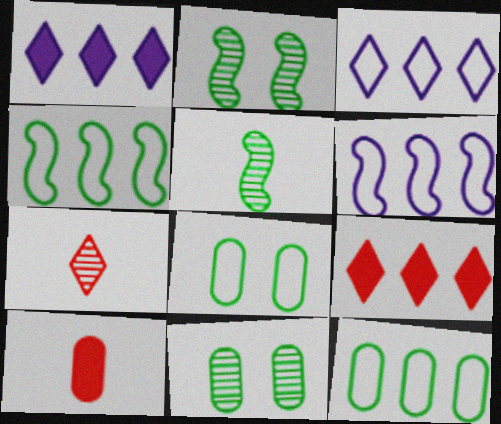[[2, 3, 10]]